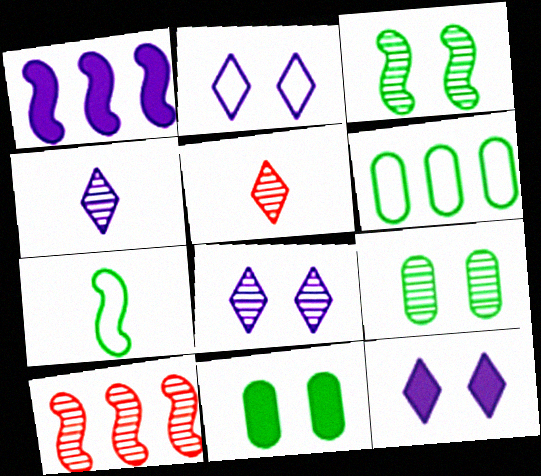[[2, 8, 12], 
[4, 9, 10]]